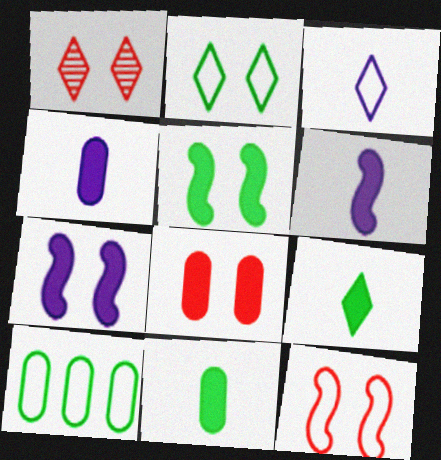[[1, 6, 10], 
[1, 8, 12], 
[3, 10, 12]]